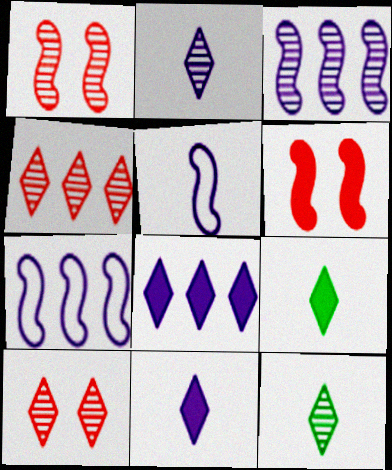[]